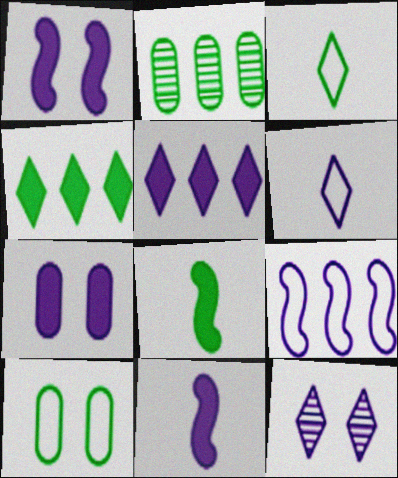[[5, 6, 12], 
[5, 7, 11]]